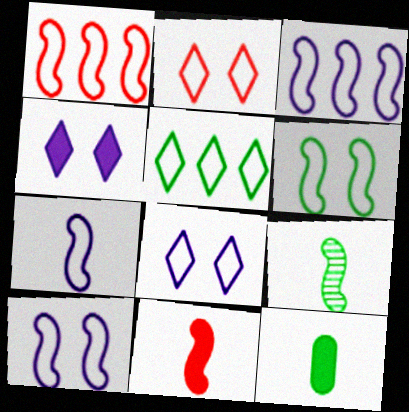[[1, 6, 7], 
[3, 7, 10], 
[7, 9, 11]]